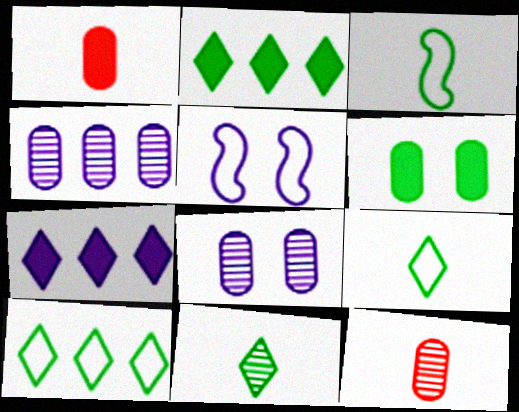[[2, 5, 12]]